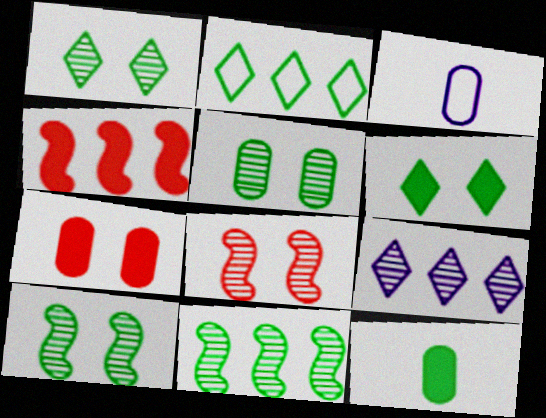[[1, 3, 4], 
[1, 5, 10], 
[2, 10, 12]]